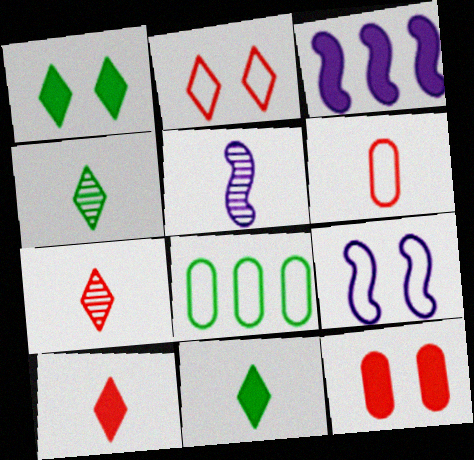[[3, 5, 9], 
[3, 11, 12], 
[5, 6, 11]]